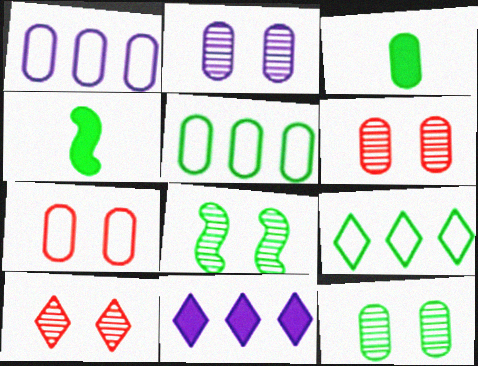[[1, 3, 6], 
[1, 4, 10], 
[2, 6, 12], 
[2, 8, 10], 
[3, 5, 12], 
[3, 8, 9], 
[4, 9, 12]]